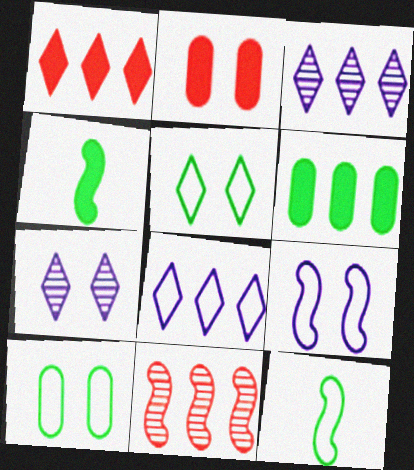[[2, 3, 12], 
[4, 9, 11], 
[6, 8, 11]]